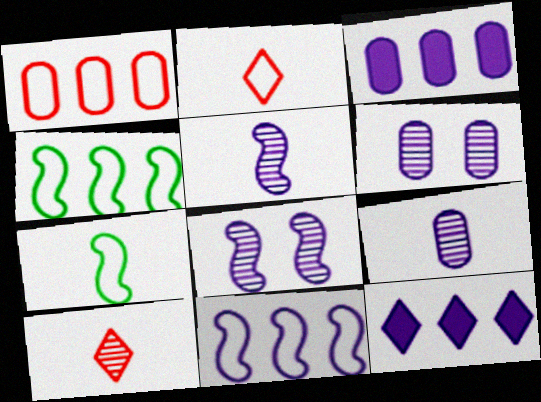[]